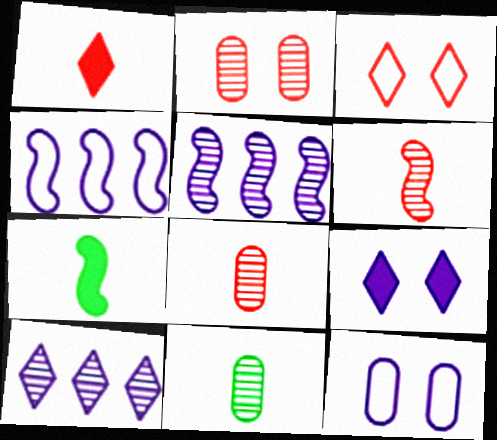[]